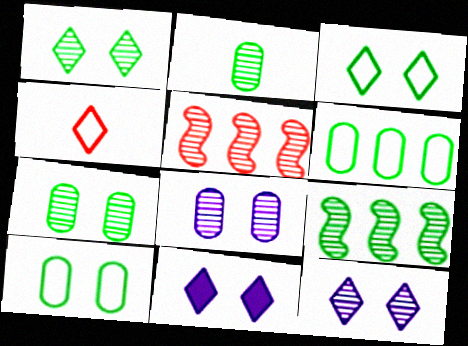[[1, 2, 9], 
[2, 5, 12]]